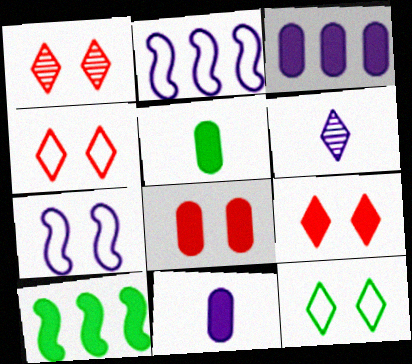[[1, 2, 5], 
[1, 4, 9], 
[3, 5, 8], 
[3, 6, 7], 
[9, 10, 11]]